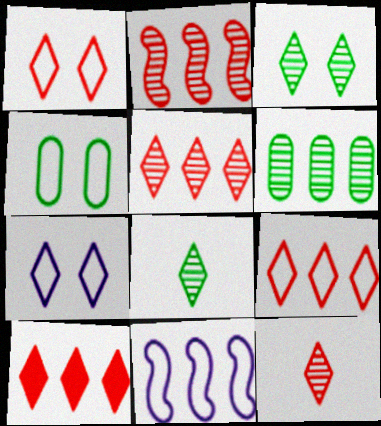[[1, 10, 12], 
[5, 9, 10], 
[6, 10, 11], 
[7, 8, 10]]